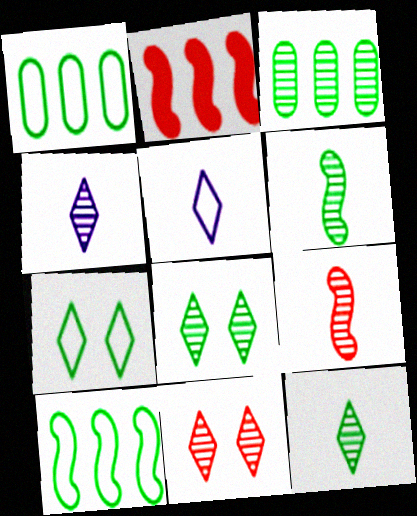[[3, 6, 8]]